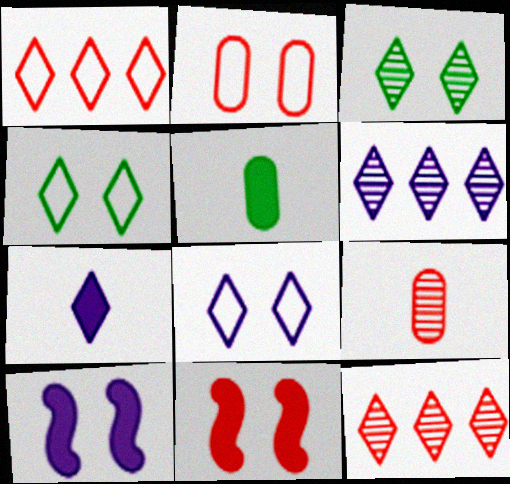[[1, 3, 7], 
[1, 9, 11], 
[2, 3, 10], 
[4, 7, 12], 
[6, 7, 8]]